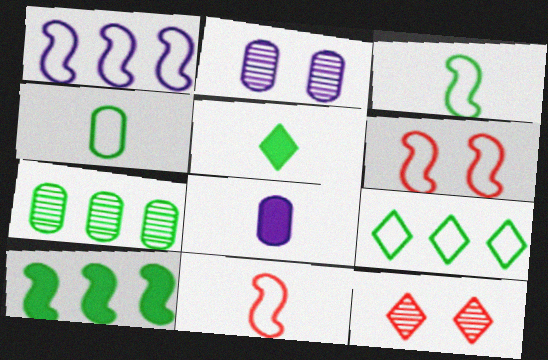[[1, 3, 6], 
[7, 9, 10]]